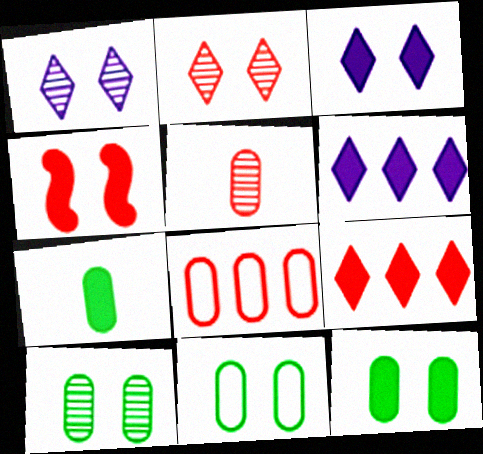[[1, 4, 11], 
[3, 4, 12], 
[4, 6, 7], 
[10, 11, 12]]